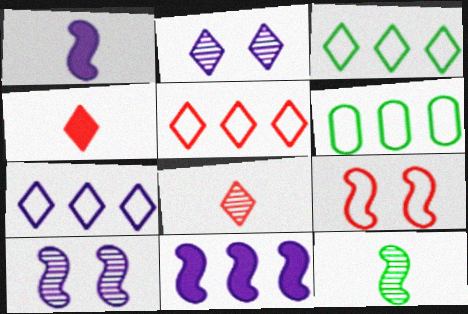[[2, 3, 4], 
[3, 5, 7], 
[4, 6, 10], 
[9, 11, 12]]